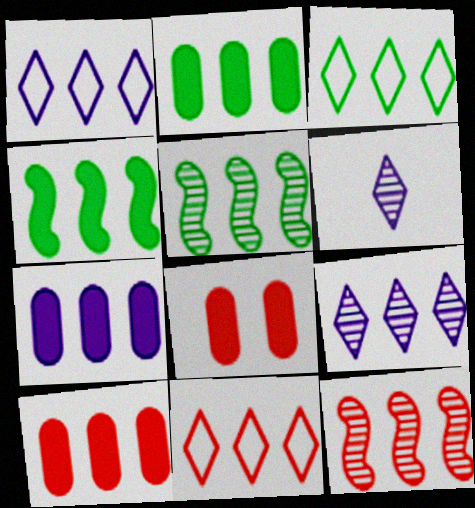[[1, 2, 12], 
[1, 3, 11], 
[1, 5, 10], 
[2, 3, 5], 
[2, 7, 10], 
[3, 7, 12], 
[5, 7, 11], 
[10, 11, 12]]